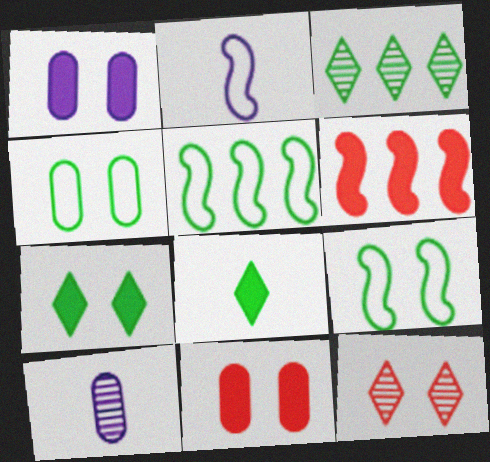[[1, 6, 8], 
[1, 9, 12], 
[2, 3, 11]]